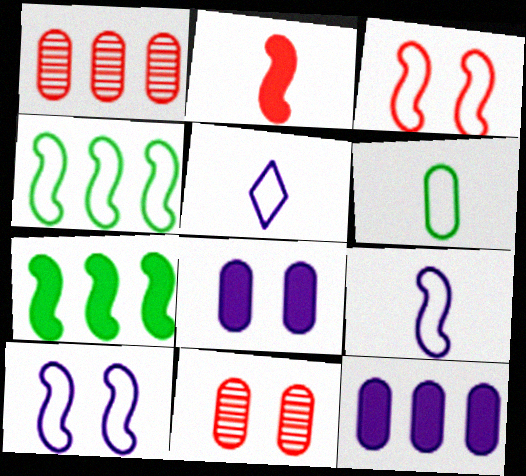[[1, 6, 8], 
[3, 4, 9], 
[5, 7, 11], 
[6, 11, 12]]